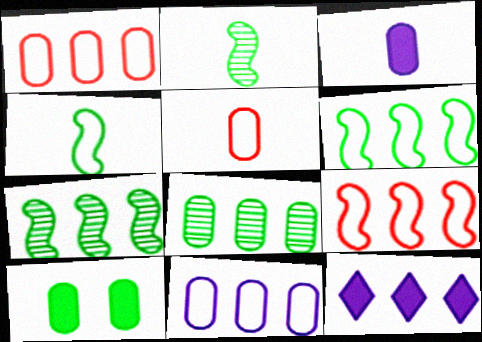[[1, 7, 12], 
[8, 9, 12]]